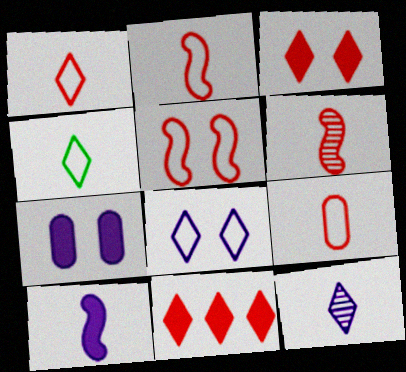[[1, 2, 9]]